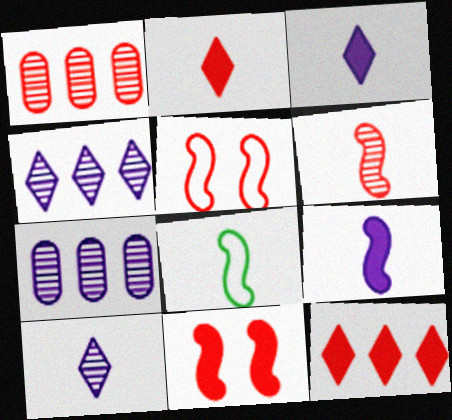[[1, 2, 5], 
[6, 8, 9]]